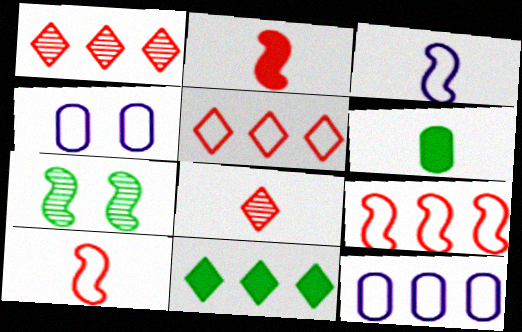[[3, 6, 8]]